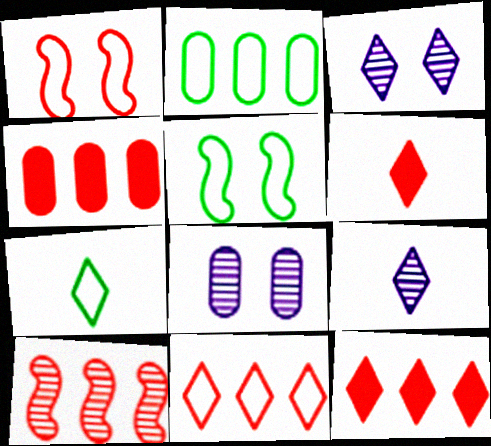[[2, 5, 7], 
[3, 7, 12], 
[4, 5, 9], 
[4, 10, 11], 
[6, 7, 9]]